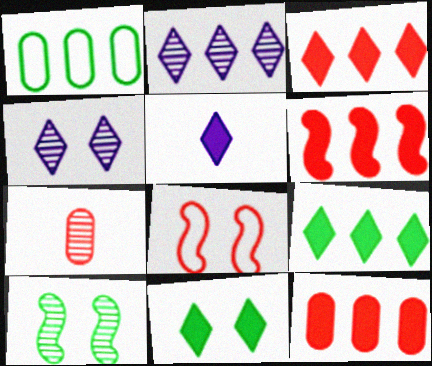[[1, 2, 6], 
[2, 7, 10], 
[3, 5, 11], 
[3, 6, 12], 
[3, 7, 8]]